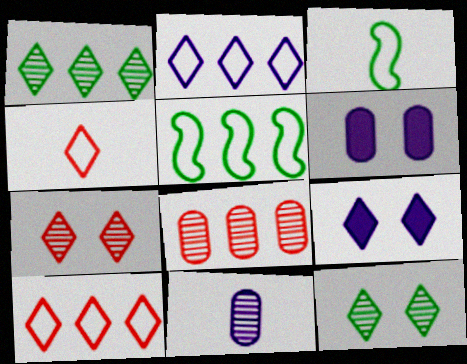[[1, 4, 9], 
[3, 8, 9]]